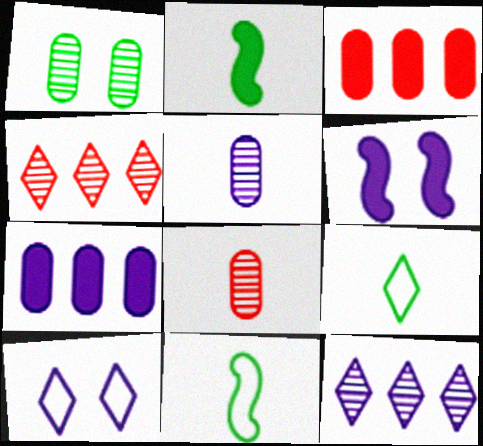[]